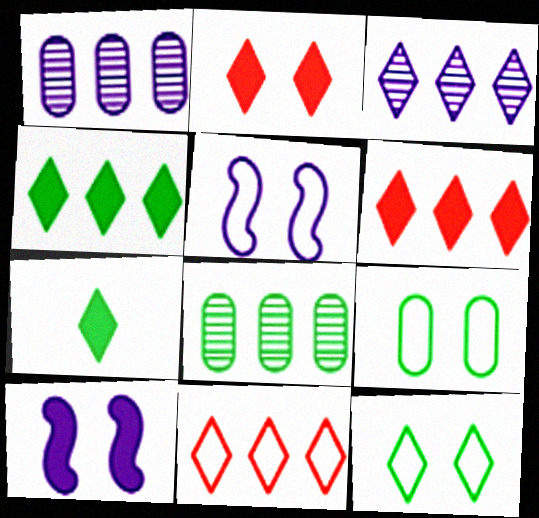[[3, 4, 11]]